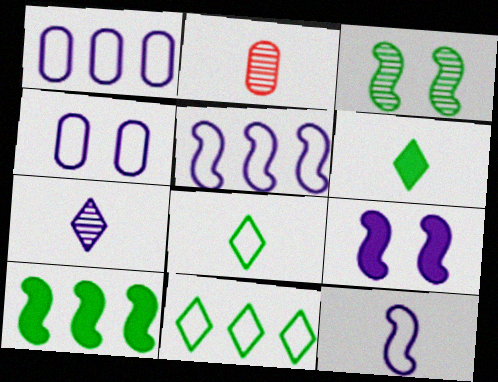[[1, 7, 9], 
[2, 6, 12], 
[2, 9, 11]]